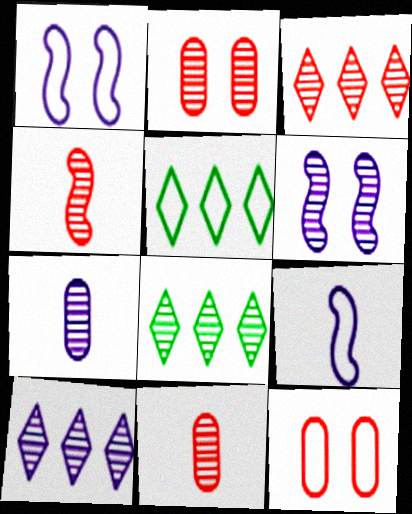[[2, 3, 4], 
[3, 8, 10], 
[5, 9, 12], 
[6, 7, 10], 
[6, 8, 11]]